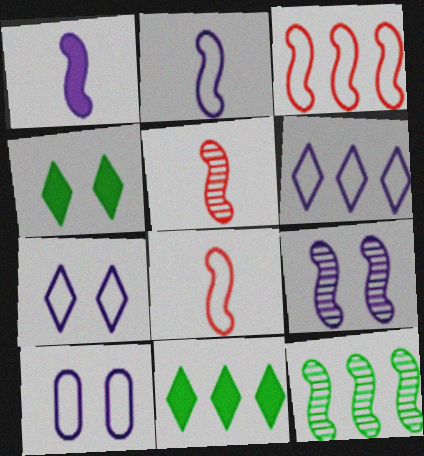[[2, 6, 10], 
[5, 9, 12], 
[5, 10, 11]]